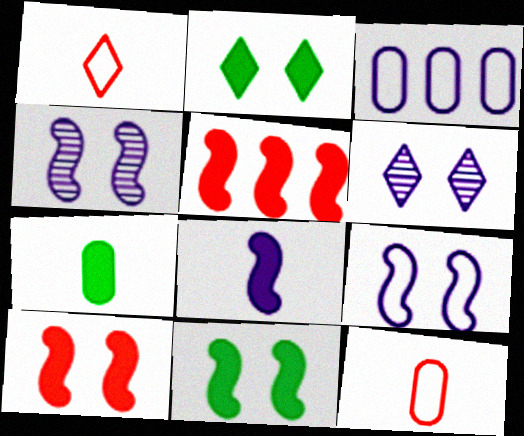[[3, 6, 8], 
[5, 8, 11]]